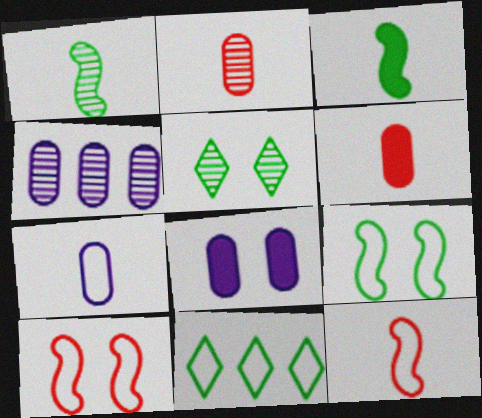[[4, 7, 8], 
[5, 8, 10], 
[7, 10, 11]]